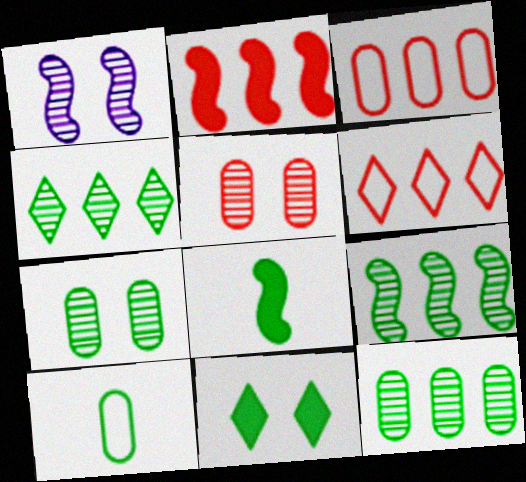[[4, 9, 12], 
[9, 10, 11]]